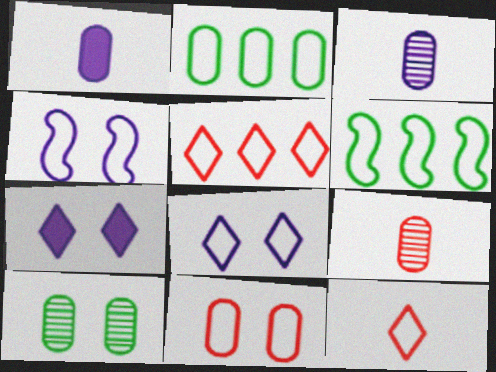[[2, 4, 12], 
[6, 7, 9]]